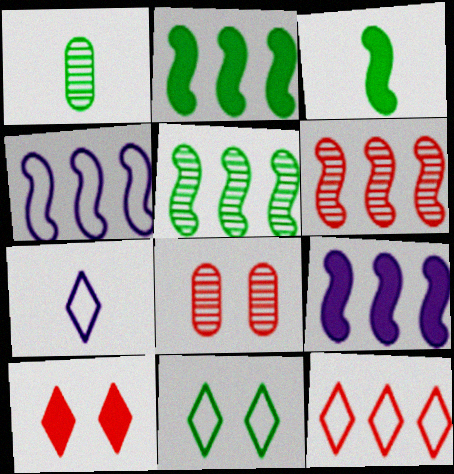[[1, 2, 11], 
[1, 4, 10], 
[2, 4, 6], 
[2, 7, 8], 
[7, 11, 12]]